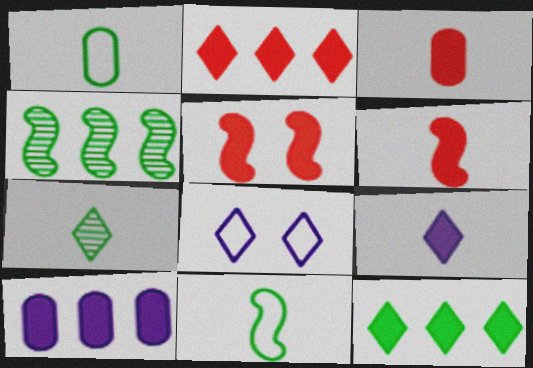[[2, 3, 5], 
[2, 7, 8], 
[3, 4, 8]]